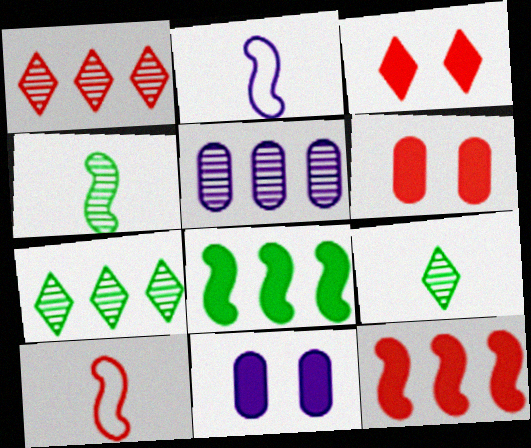[[1, 6, 10], 
[2, 6, 7], 
[7, 10, 11]]